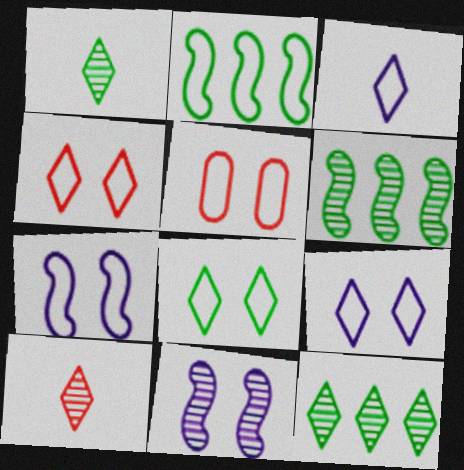[[2, 3, 5], 
[4, 8, 9], 
[5, 7, 8]]